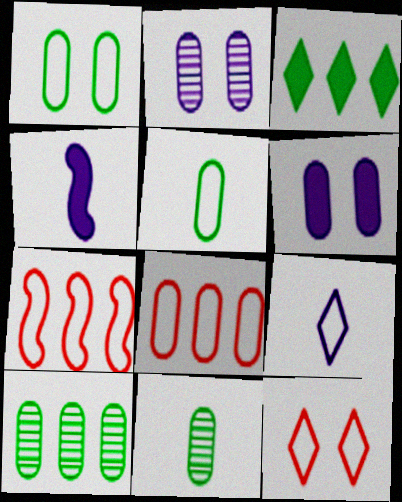[[1, 7, 9], 
[4, 10, 12], 
[6, 8, 11]]